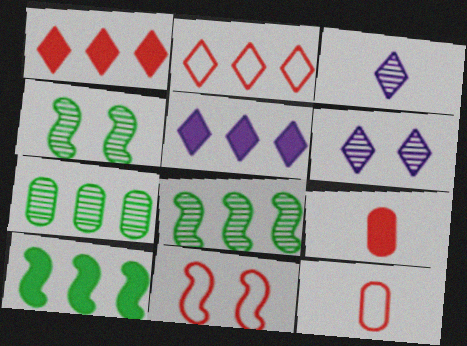[[2, 11, 12], 
[4, 5, 12], 
[6, 10, 12]]